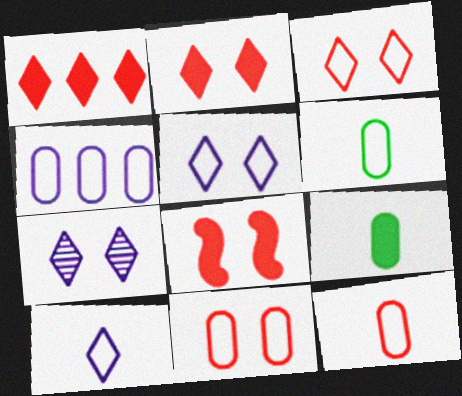[[4, 6, 11]]